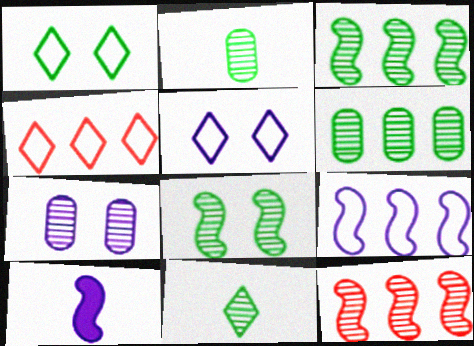[[6, 8, 11], 
[7, 11, 12]]